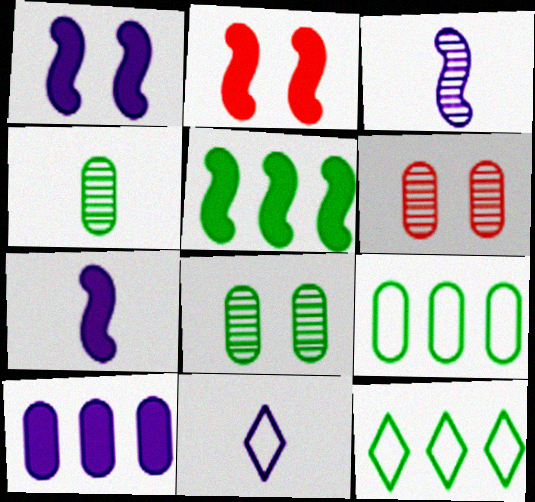[[2, 5, 7], 
[5, 6, 11], 
[6, 7, 12]]